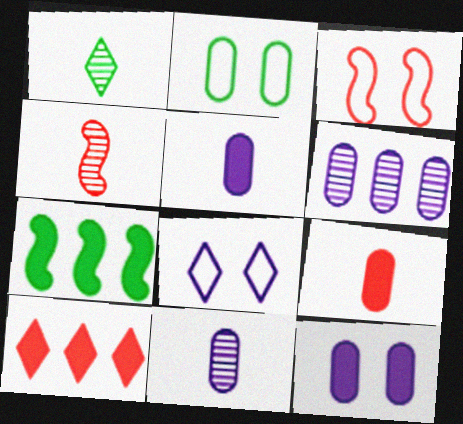[[1, 2, 7], 
[1, 4, 11], 
[1, 8, 10], 
[2, 3, 8], 
[2, 6, 9]]